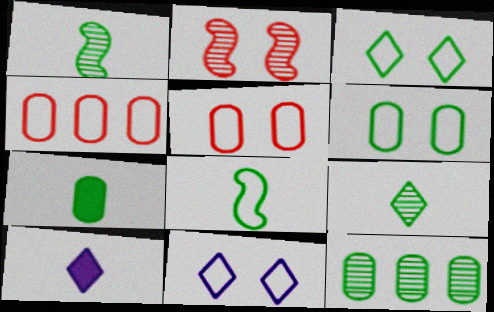[[4, 8, 11], 
[6, 7, 12], 
[7, 8, 9]]